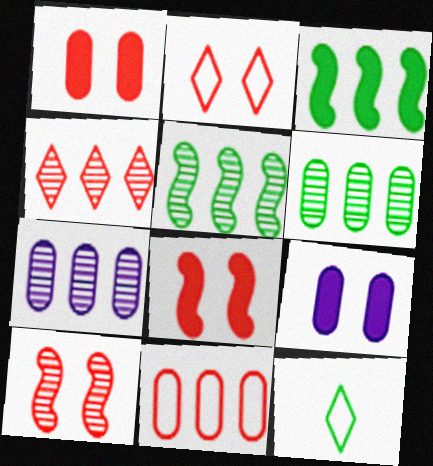[[1, 2, 10], 
[4, 5, 7], 
[7, 8, 12]]